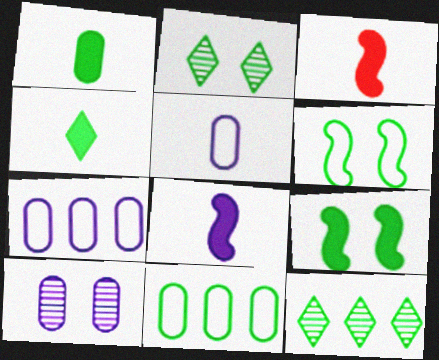[[1, 6, 12], 
[2, 3, 7]]